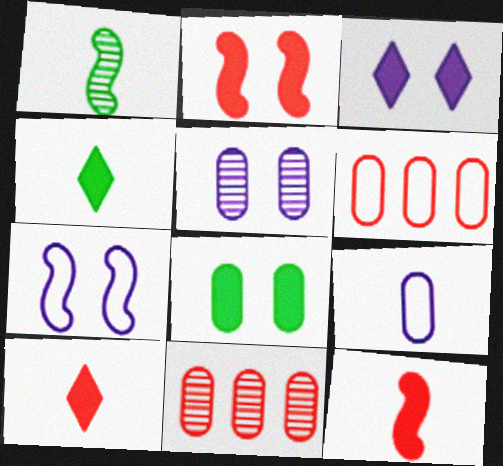[[1, 3, 6], 
[1, 9, 10], 
[2, 3, 8], 
[3, 5, 7], 
[4, 7, 11], 
[8, 9, 11]]